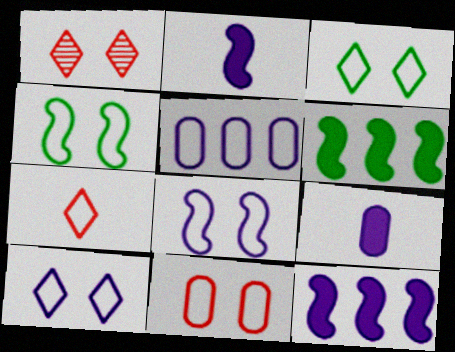[[3, 8, 11], 
[4, 5, 7], 
[4, 10, 11]]